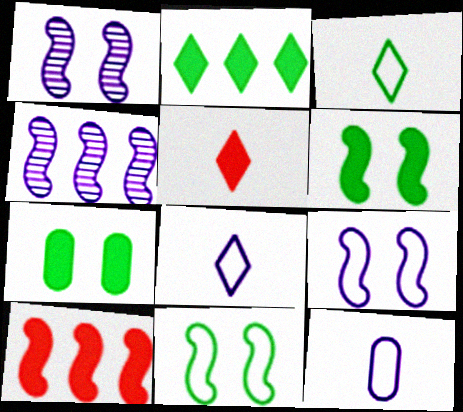[]